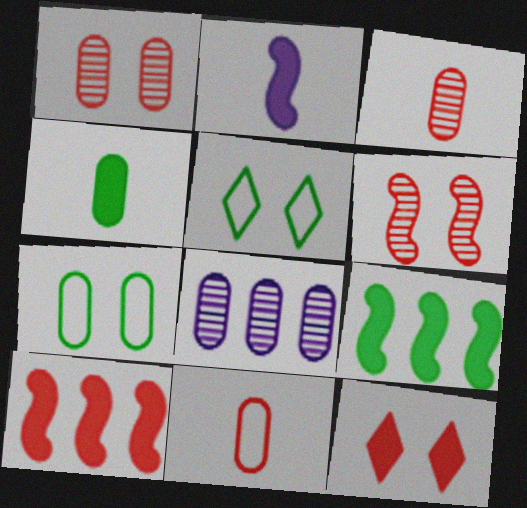[]